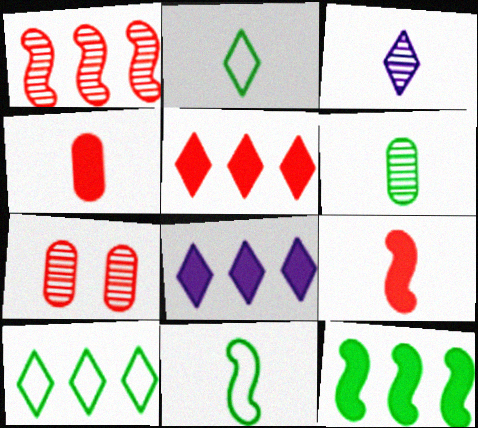[[3, 4, 11], 
[7, 8, 11]]